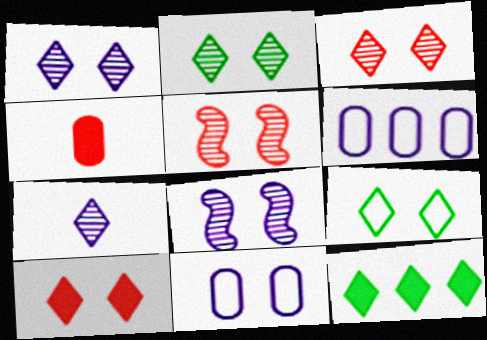[[1, 2, 3], 
[1, 9, 10]]